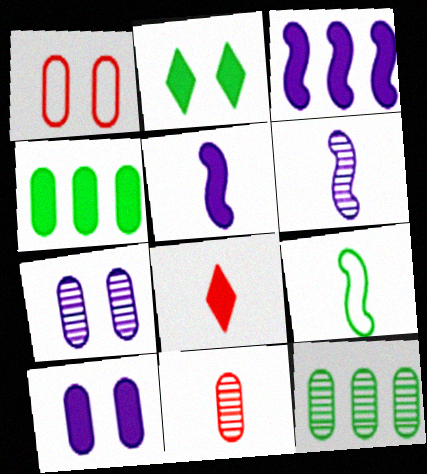[[2, 9, 12], 
[7, 11, 12]]